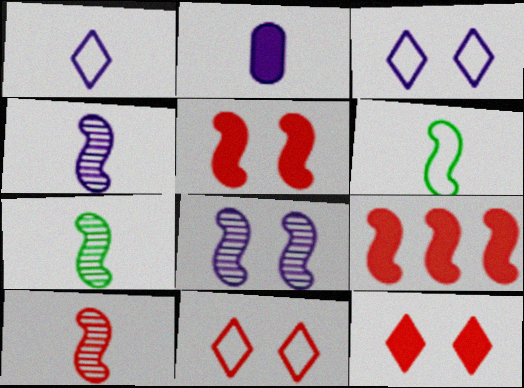[[1, 2, 4], 
[4, 7, 10], 
[6, 8, 9]]